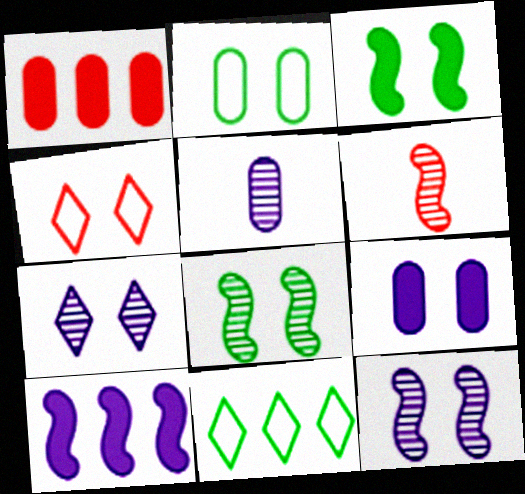[[1, 2, 5], 
[1, 4, 6], 
[4, 8, 9], 
[6, 9, 11]]